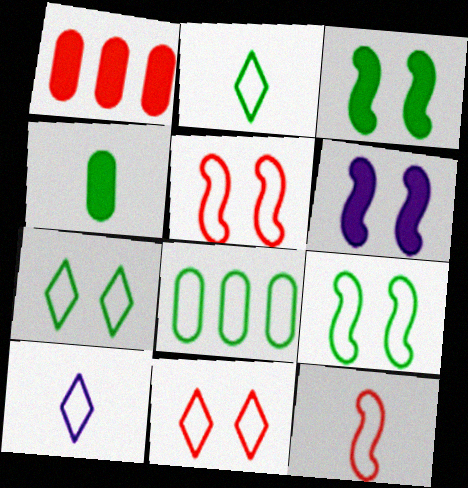[[2, 8, 9], 
[5, 8, 10]]